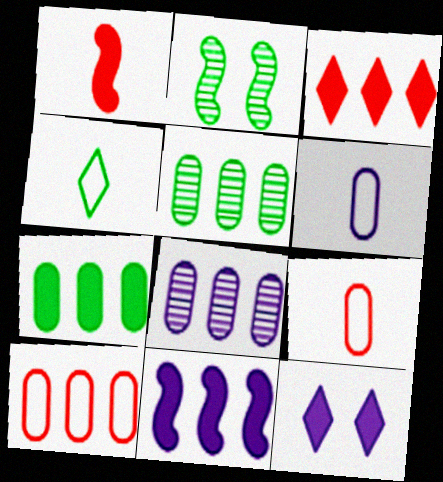[[1, 7, 12], 
[2, 3, 6], 
[2, 4, 7], 
[3, 7, 11], 
[7, 8, 10]]